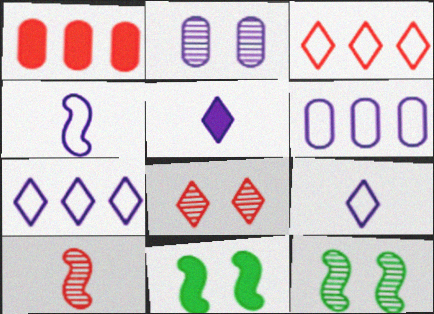[[1, 5, 11], 
[1, 9, 12], 
[2, 8, 12]]